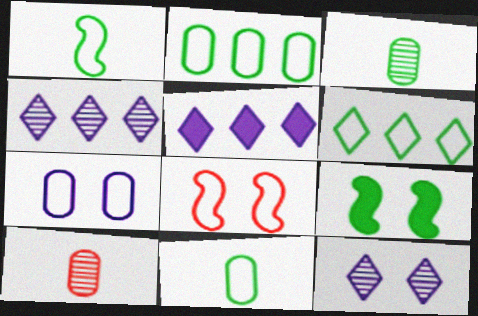[[3, 5, 8], 
[3, 6, 9]]